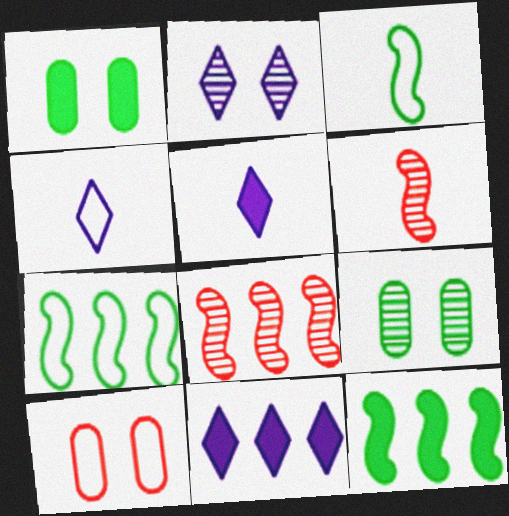[[1, 4, 8], 
[2, 4, 11], 
[4, 7, 10]]